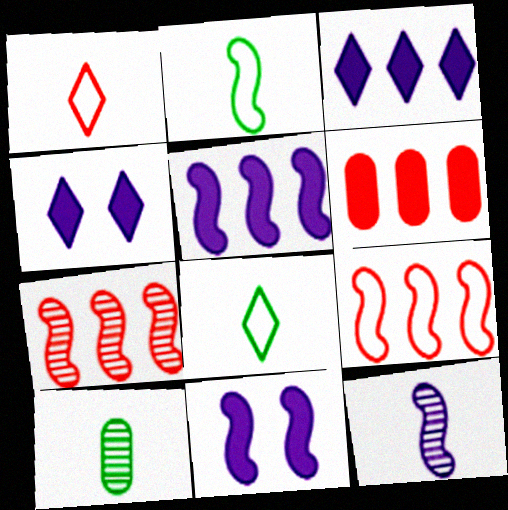[[2, 7, 11], 
[4, 9, 10]]